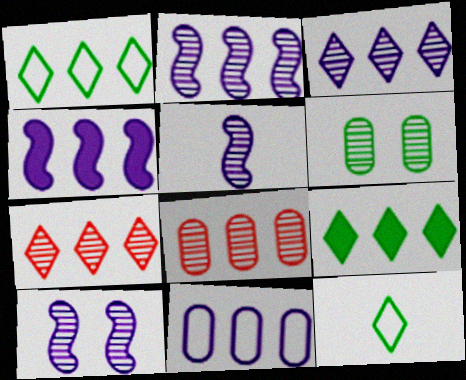[[1, 4, 8], 
[2, 5, 10], 
[3, 4, 11], 
[5, 6, 7]]